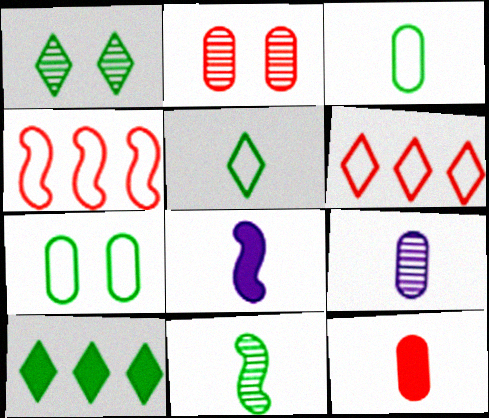[[1, 5, 10], 
[3, 9, 12], 
[7, 10, 11]]